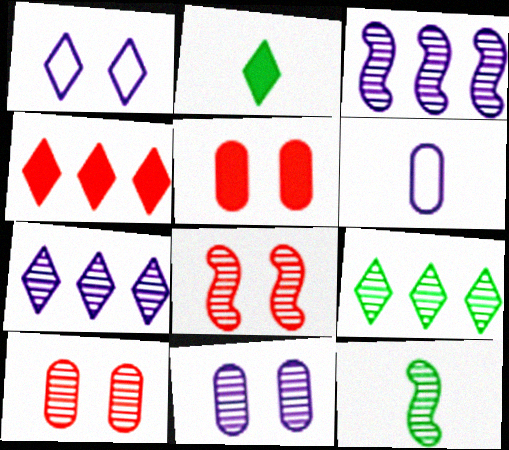[[3, 8, 12], 
[7, 10, 12]]